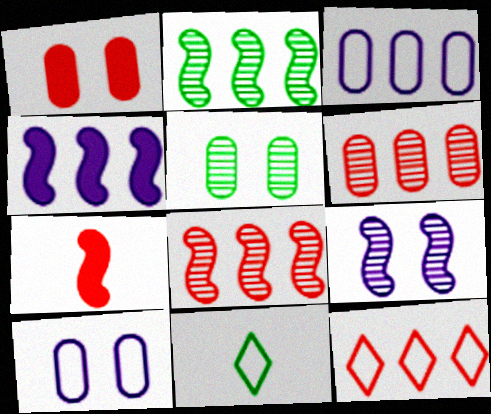[[1, 5, 10]]